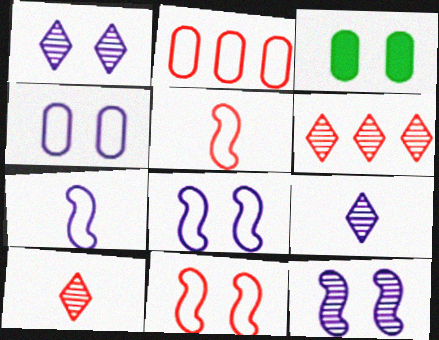[[1, 3, 11], 
[3, 6, 7]]